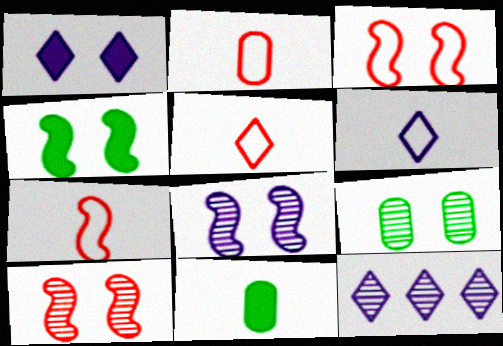[[1, 3, 9], 
[1, 6, 12], 
[2, 4, 12], 
[2, 5, 7], 
[3, 4, 8], 
[3, 11, 12]]